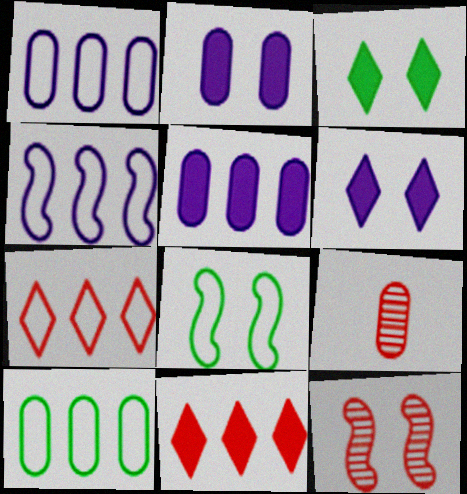[[2, 9, 10], 
[3, 4, 9], 
[4, 7, 10]]